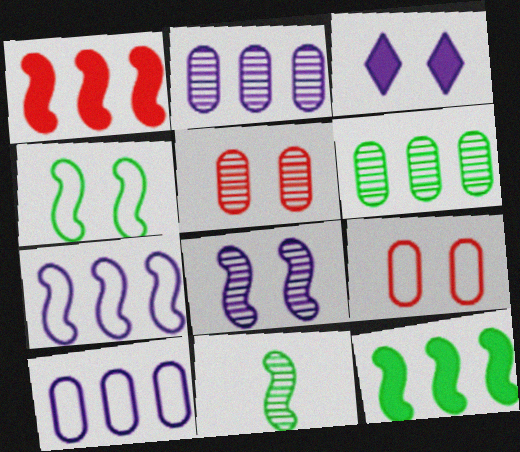[[3, 4, 5], 
[4, 11, 12]]